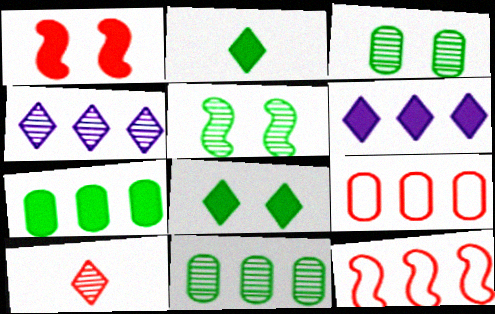[[1, 9, 10], 
[4, 7, 12], 
[6, 11, 12]]